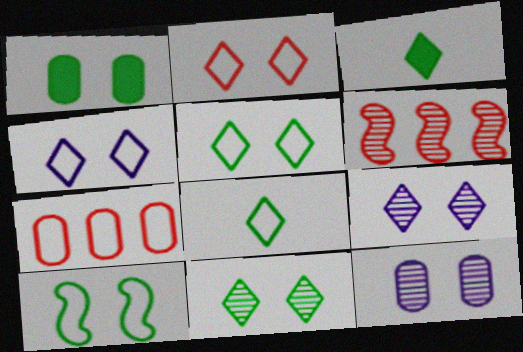[[1, 10, 11], 
[2, 4, 5]]